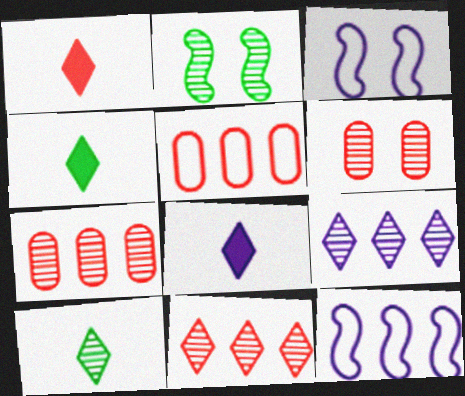[[1, 4, 8], 
[2, 5, 8], 
[3, 4, 7], 
[4, 6, 12]]